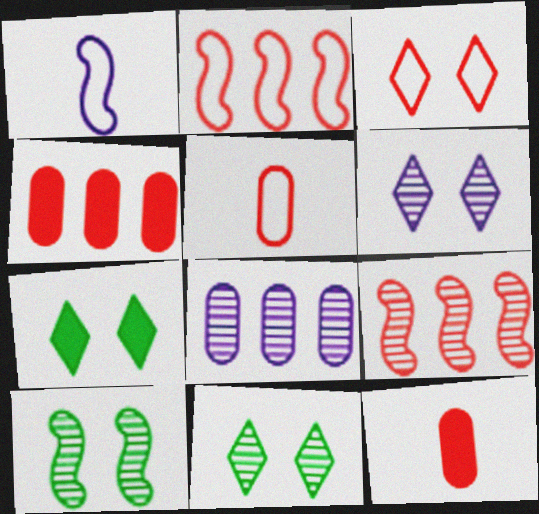[[1, 4, 11], 
[2, 3, 5], 
[3, 6, 7], 
[3, 9, 12]]